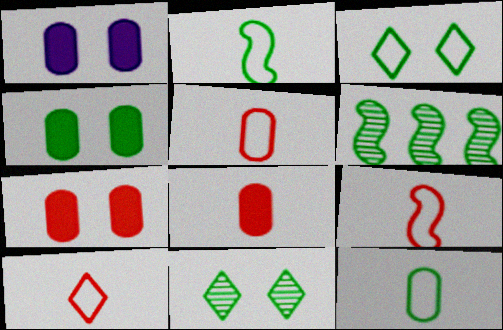[[1, 4, 7], 
[1, 6, 10], 
[5, 9, 10]]